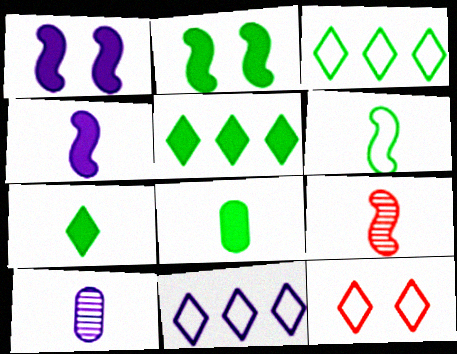[[1, 10, 11], 
[2, 5, 8], 
[4, 6, 9]]